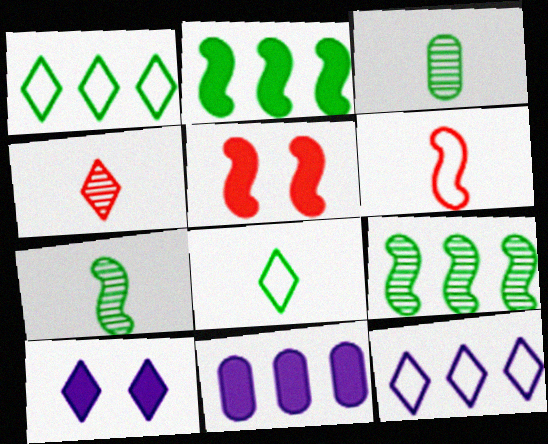[[1, 4, 10], 
[3, 5, 12]]